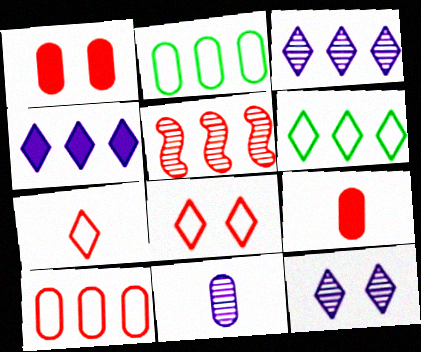[[1, 2, 11], 
[1, 5, 7], 
[2, 4, 5], 
[5, 8, 9]]